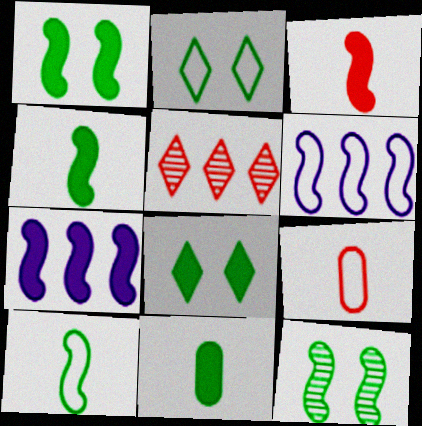[[1, 3, 7], 
[2, 6, 9], 
[3, 6, 12]]